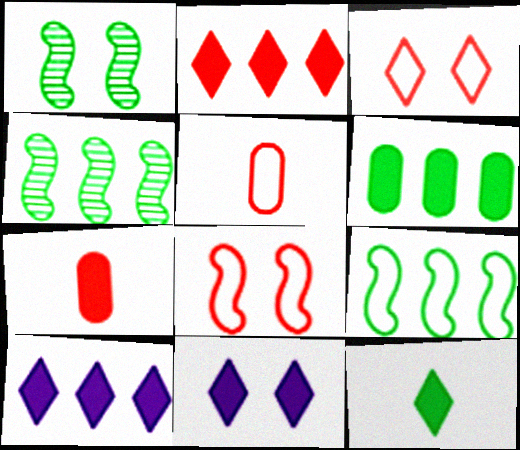[[1, 5, 10], 
[2, 11, 12], 
[4, 5, 11]]